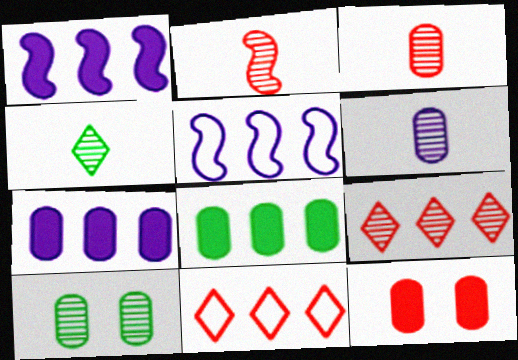[[2, 4, 6], 
[2, 11, 12], 
[4, 5, 12], 
[5, 8, 9]]